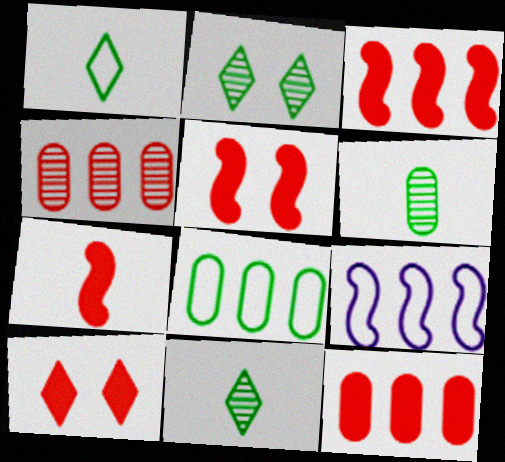[[3, 5, 7], 
[6, 9, 10], 
[7, 10, 12]]